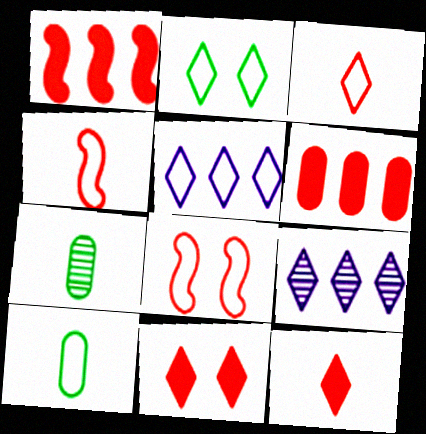[[2, 3, 5], 
[2, 9, 12], 
[5, 8, 10]]